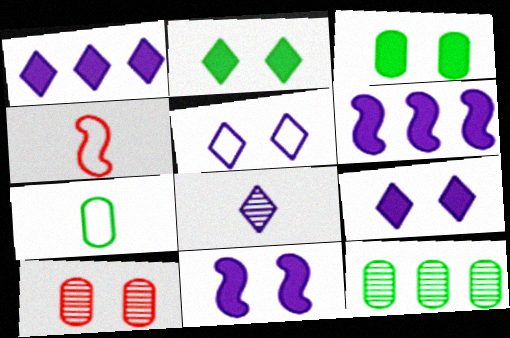[[1, 5, 8], 
[3, 7, 12], 
[4, 9, 12]]